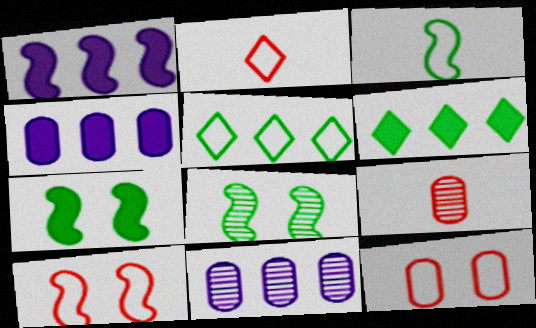[[2, 4, 8], 
[2, 7, 11]]